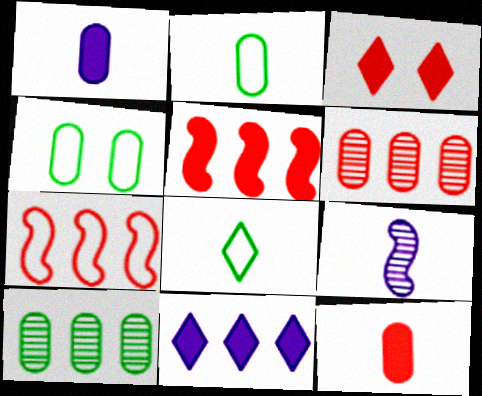[[1, 4, 6], 
[3, 5, 12], 
[7, 10, 11], 
[8, 9, 12]]